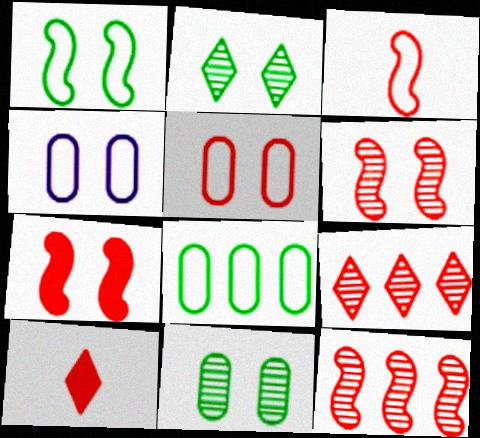[[2, 4, 7], 
[3, 7, 12], 
[5, 10, 12]]